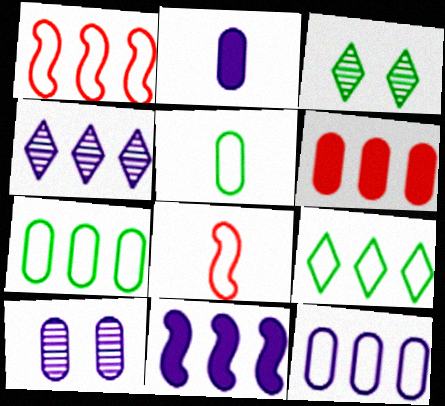[[1, 2, 3], 
[1, 9, 12], 
[2, 10, 12], 
[4, 11, 12], 
[5, 6, 10]]